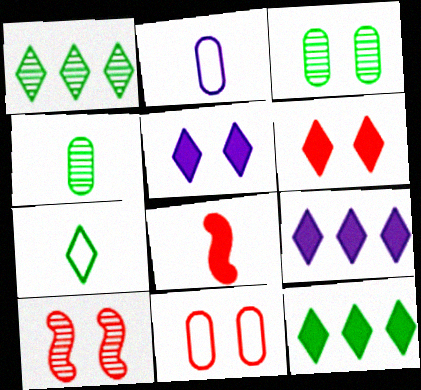[[2, 10, 12], 
[6, 10, 11]]